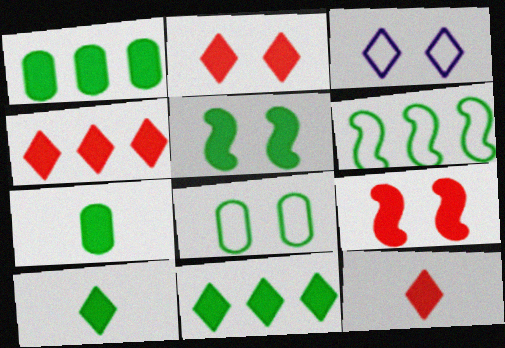[[1, 5, 10], 
[2, 4, 12], 
[5, 7, 11]]